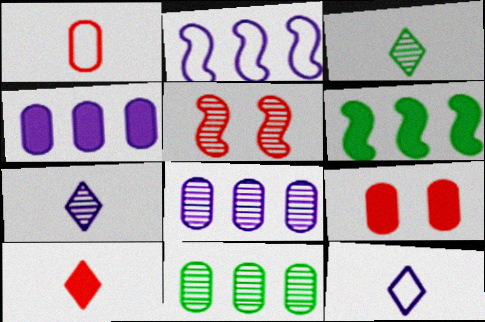[[2, 3, 9], 
[3, 5, 8], 
[3, 10, 12], 
[5, 7, 11]]